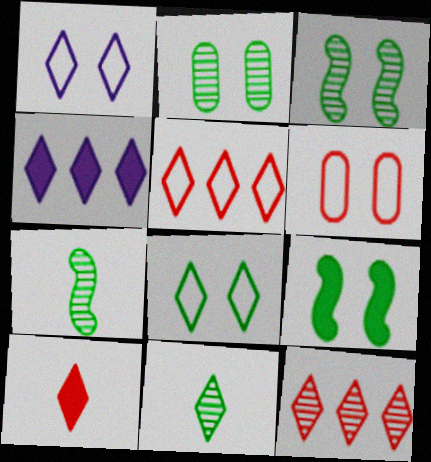[[2, 8, 9], 
[4, 6, 7]]